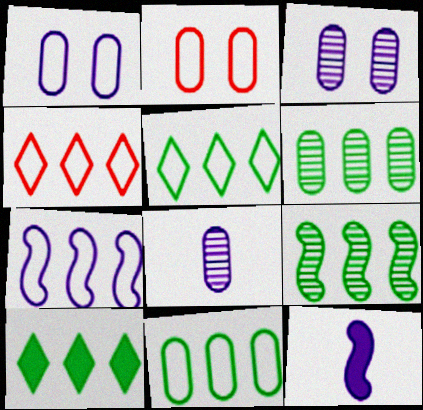[[4, 7, 11], 
[9, 10, 11]]